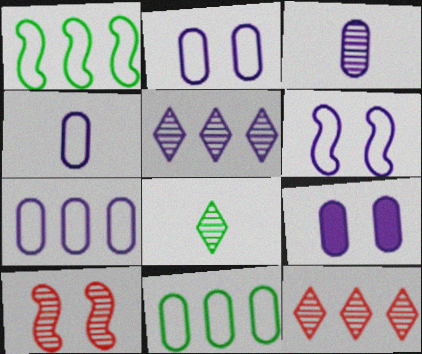[[2, 4, 7], 
[3, 7, 9]]